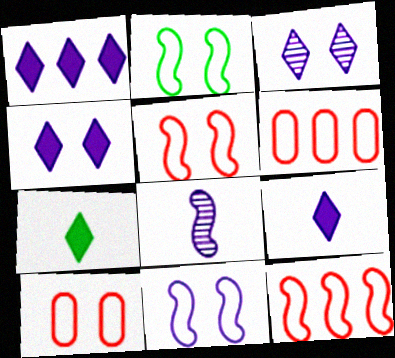[[1, 4, 9], 
[2, 5, 11]]